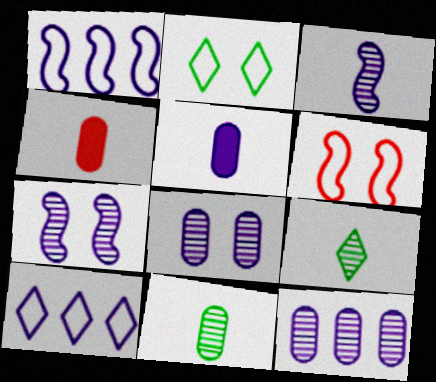[[5, 7, 10]]